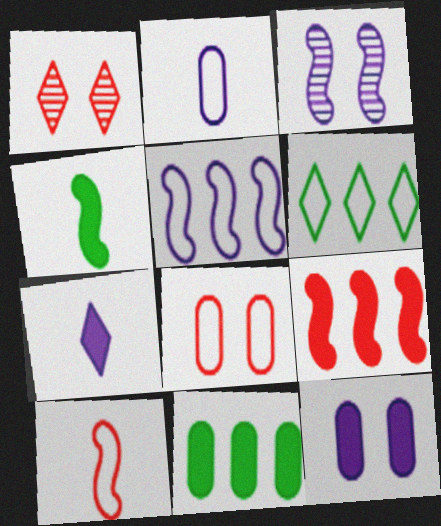[[1, 6, 7]]